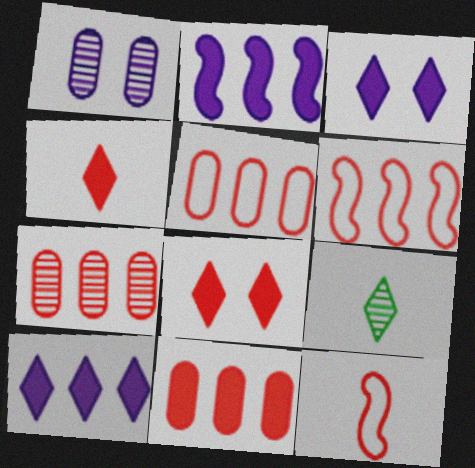[[5, 7, 11], 
[7, 8, 12]]